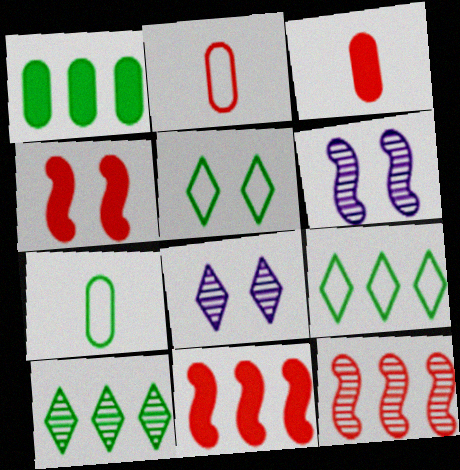[[3, 6, 9], 
[7, 8, 11]]